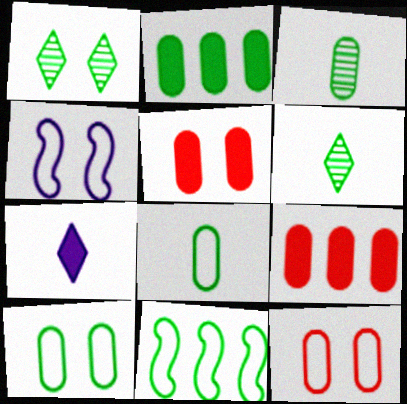[[1, 4, 5], 
[2, 3, 10], 
[4, 6, 9]]